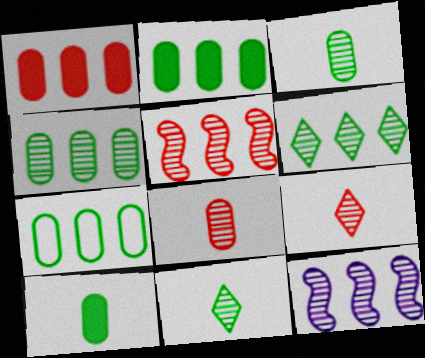[[2, 4, 7]]